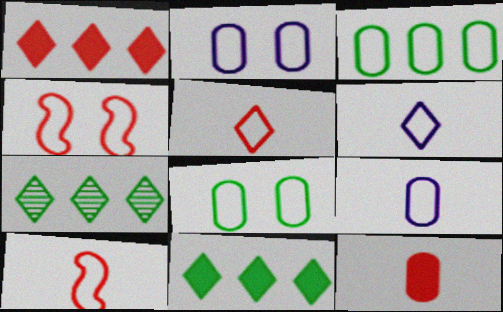[[3, 4, 6]]